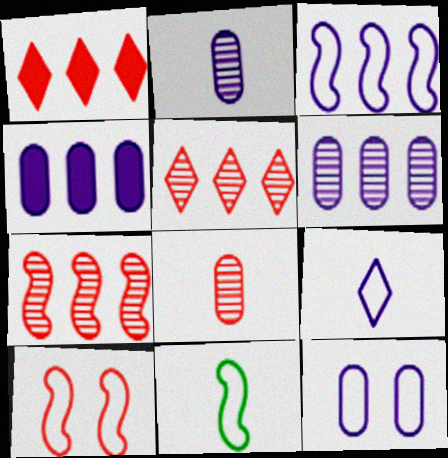[[1, 8, 10], 
[2, 4, 12], 
[3, 9, 12], 
[3, 10, 11]]